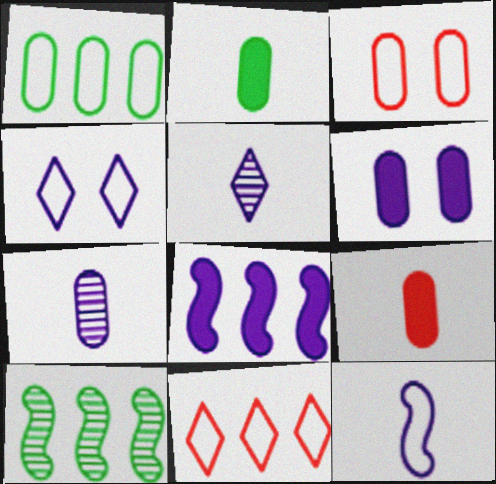[[4, 7, 8], 
[4, 9, 10]]